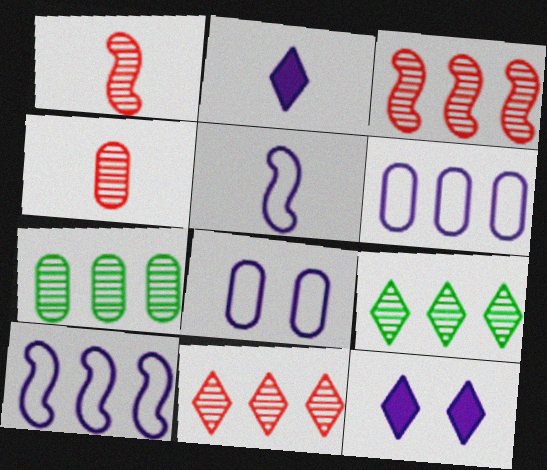[]